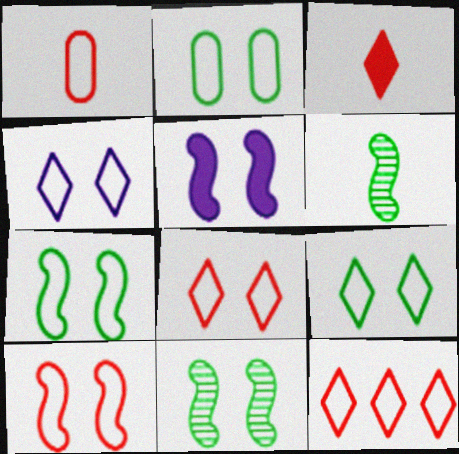[[1, 10, 12], 
[2, 4, 10], 
[2, 7, 9], 
[4, 8, 9], 
[5, 10, 11]]